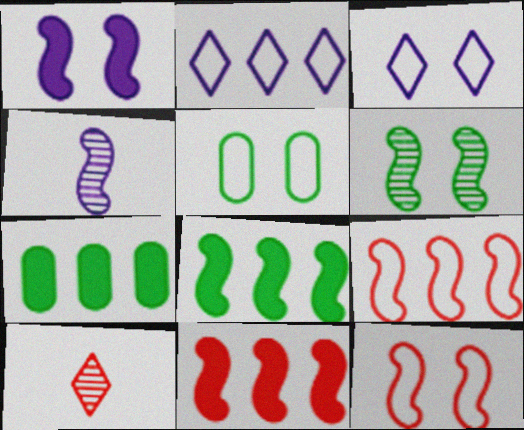[[1, 6, 12], 
[3, 5, 12], 
[4, 8, 12]]